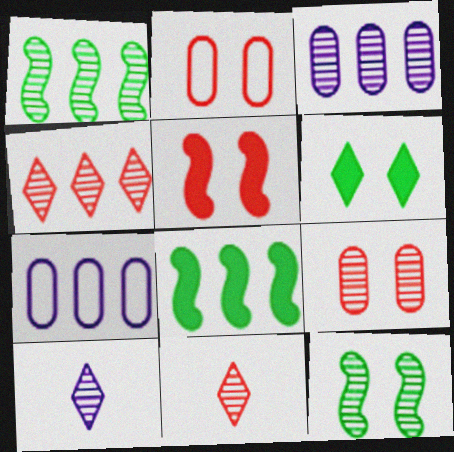[[1, 3, 4], 
[1, 9, 10], 
[2, 8, 10], 
[3, 11, 12], 
[4, 7, 8]]